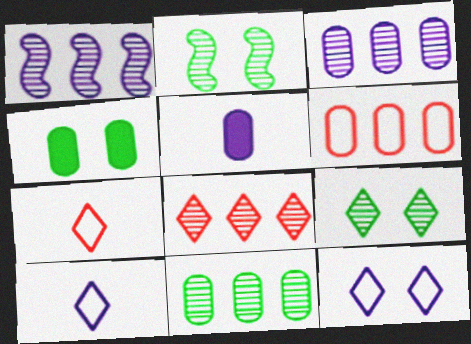[[1, 4, 7], 
[1, 5, 12], 
[1, 8, 11]]